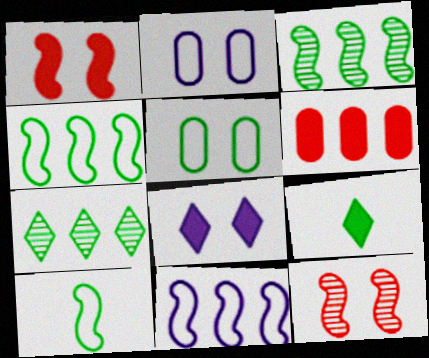[[3, 5, 9], 
[5, 8, 12], 
[6, 7, 11]]